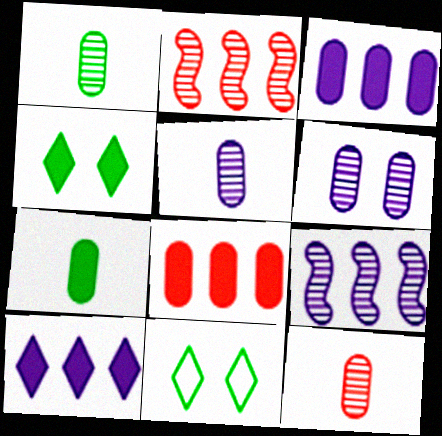[[1, 5, 12]]